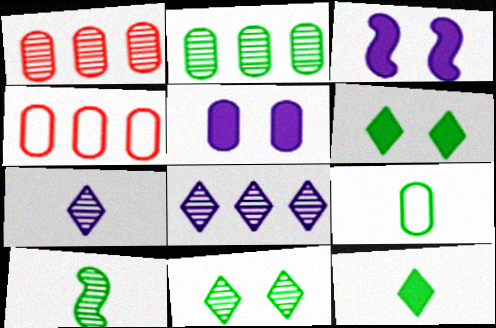[[1, 5, 9], 
[2, 10, 11], 
[9, 10, 12]]